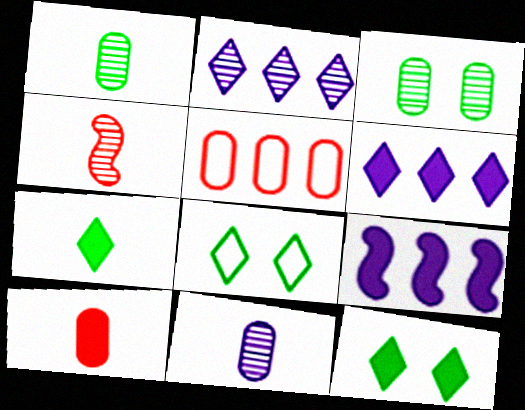[[2, 3, 4], 
[9, 10, 12]]